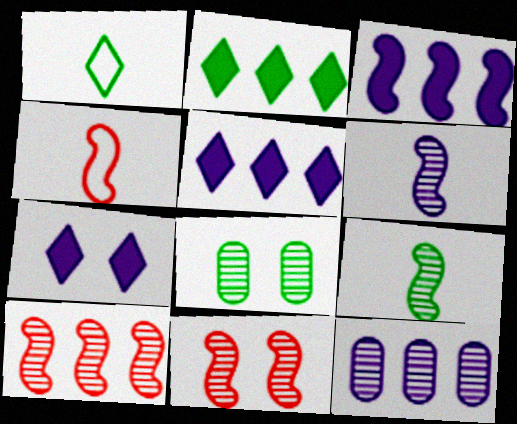[[4, 5, 8]]